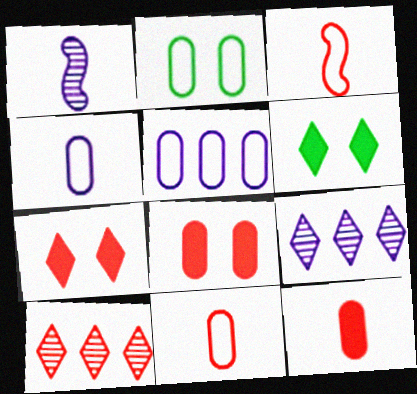[[2, 5, 11], 
[3, 8, 10]]